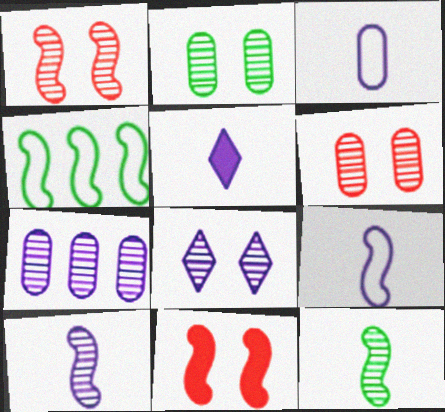[[1, 2, 8], 
[3, 5, 10], 
[4, 5, 6], 
[4, 10, 11], 
[7, 8, 10]]